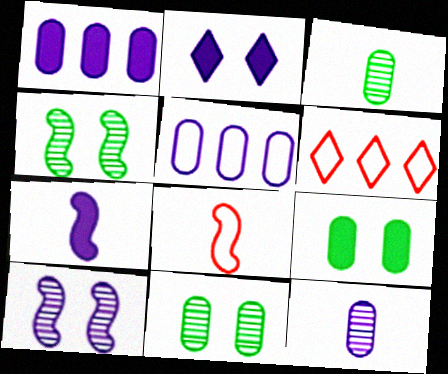[[1, 2, 7], 
[6, 7, 11]]